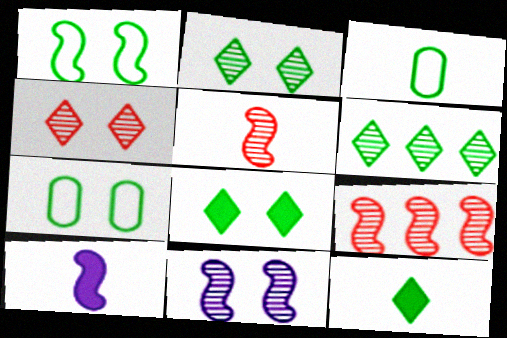[[1, 9, 10]]